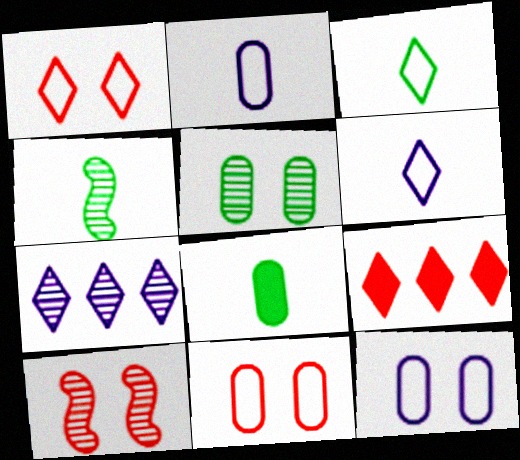[[3, 4, 8], 
[4, 9, 12]]